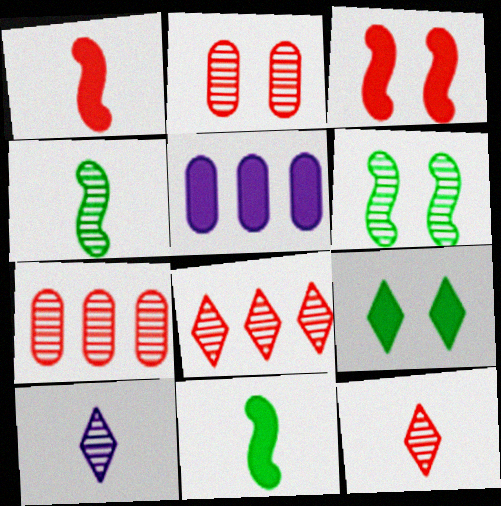[[1, 5, 9], 
[6, 7, 10]]